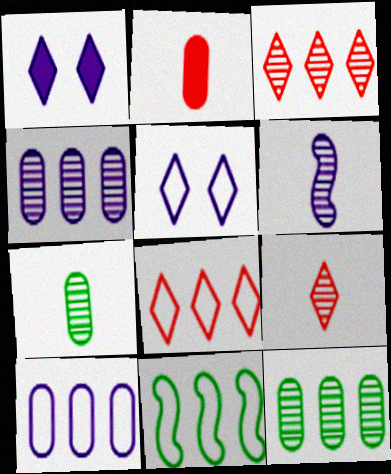[[1, 6, 10], 
[6, 7, 9], 
[8, 10, 11]]